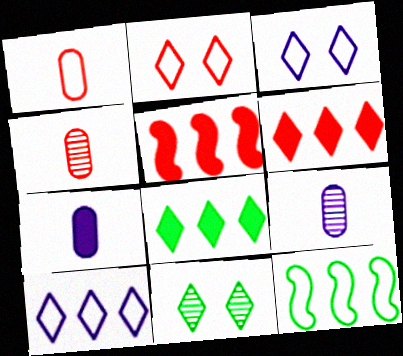[[1, 3, 12], 
[2, 4, 5]]